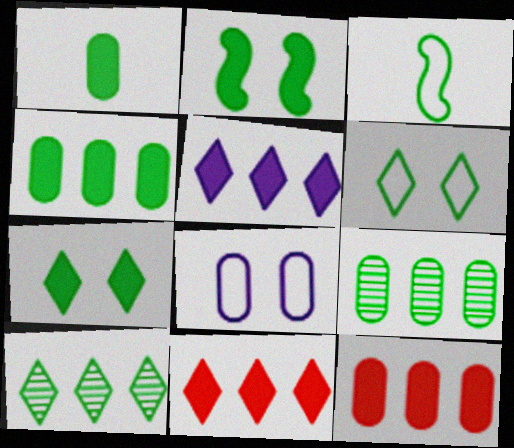[[3, 7, 9]]